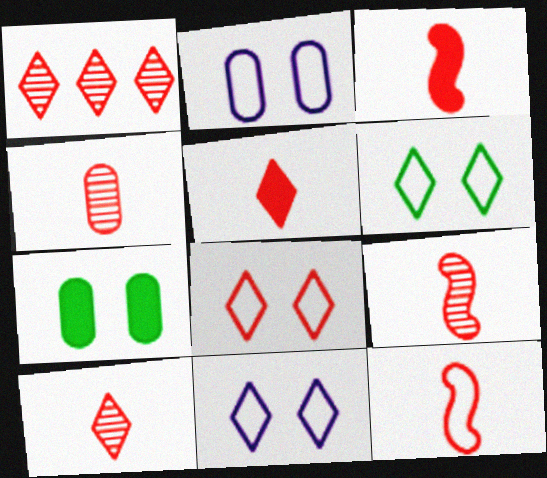[[1, 5, 8], 
[3, 9, 12], 
[4, 5, 12], 
[4, 9, 10], 
[6, 8, 11]]